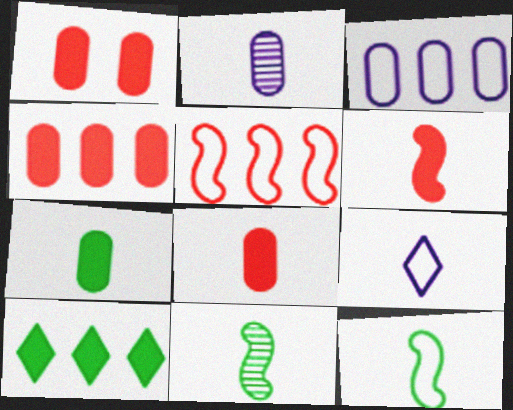[[1, 4, 8], 
[8, 9, 11]]